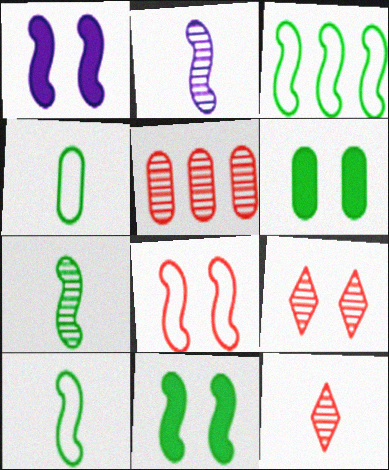[[3, 7, 11]]